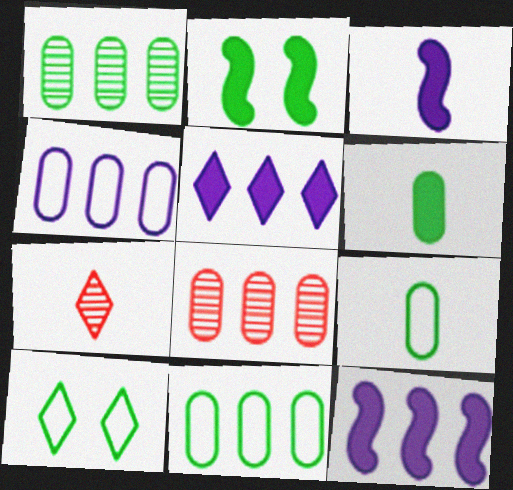[[2, 4, 7], 
[3, 7, 9], 
[3, 8, 10], 
[5, 7, 10]]